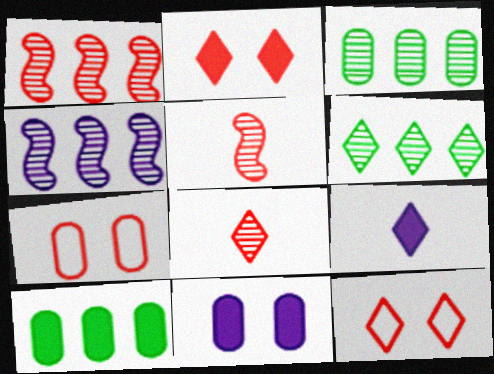[[6, 9, 12]]